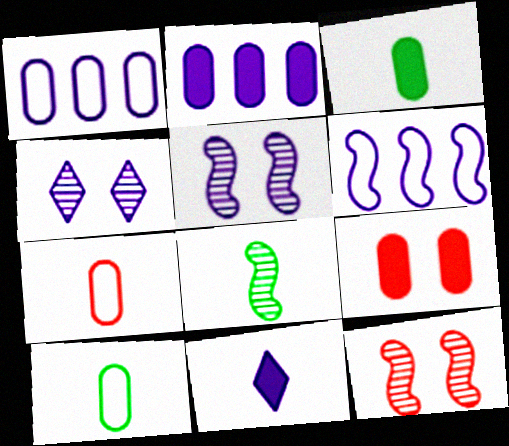[[1, 5, 11], 
[2, 3, 9], 
[7, 8, 11]]